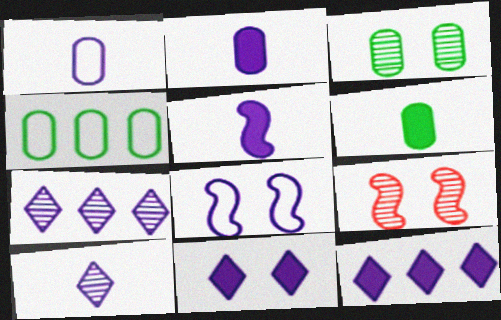[[1, 5, 10], 
[2, 7, 8], 
[3, 4, 6]]